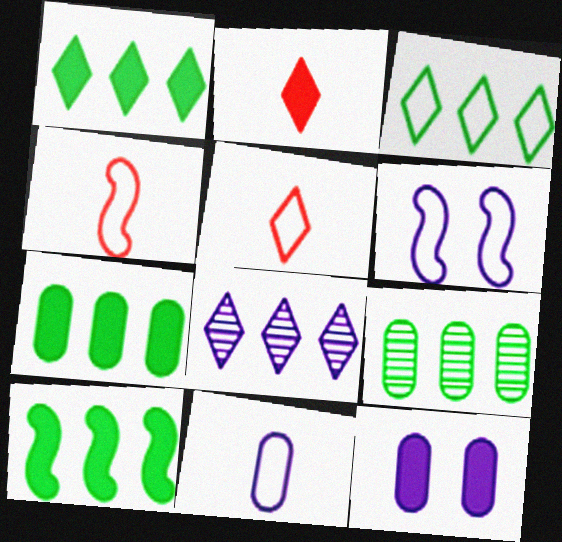[[1, 7, 10], 
[2, 6, 9], 
[2, 10, 12], 
[3, 9, 10]]